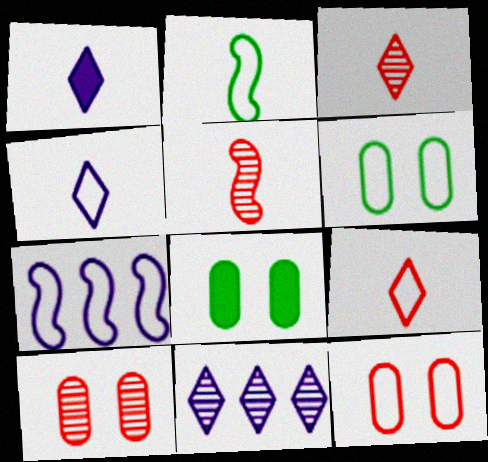[[3, 7, 8], 
[6, 7, 9]]